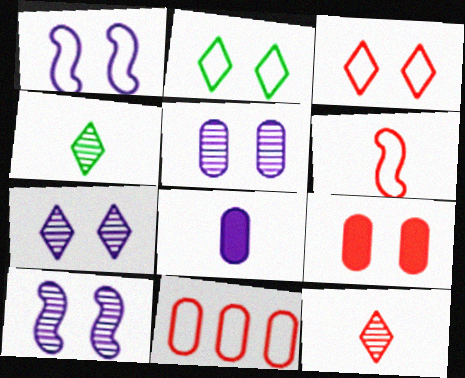[[2, 9, 10], 
[3, 6, 11], 
[4, 6, 8], 
[5, 7, 10]]